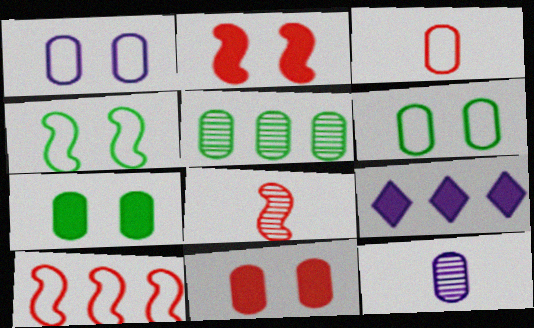[[2, 8, 10], 
[5, 9, 10], 
[6, 8, 9]]